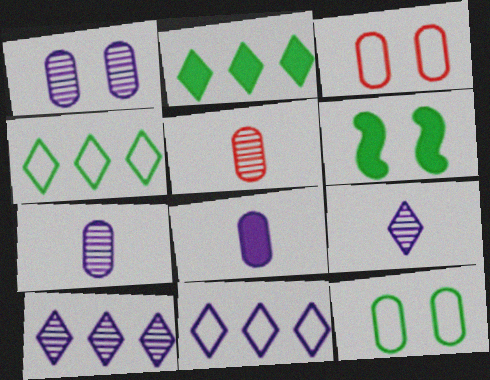[[5, 6, 11]]